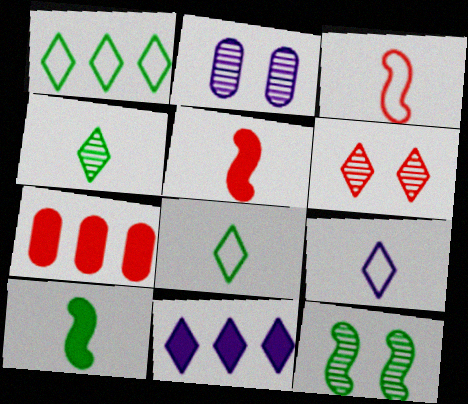[[1, 2, 5], 
[2, 6, 12], 
[3, 6, 7], 
[6, 8, 11], 
[7, 9, 12]]